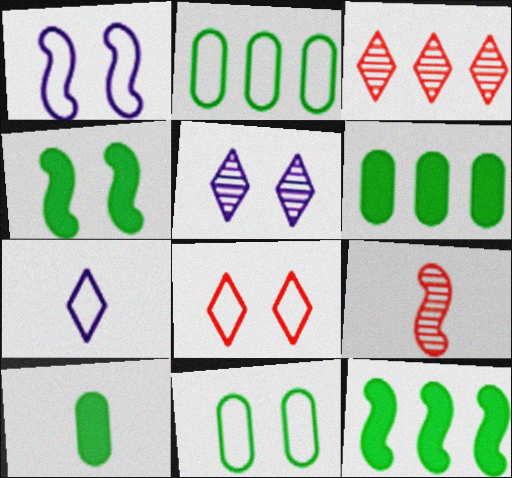[[1, 3, 10], 
[1, 8, 11], 
[1, 9, 12], 
[7, 9, 10]]